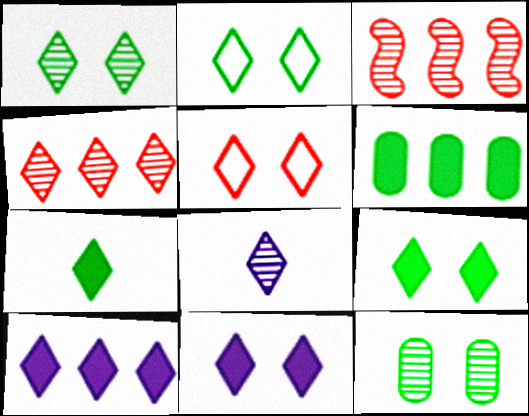[[1, 2, 9], 
[1, 4, 8], 
[1, 5, 11], 
[3, 8, 12]]